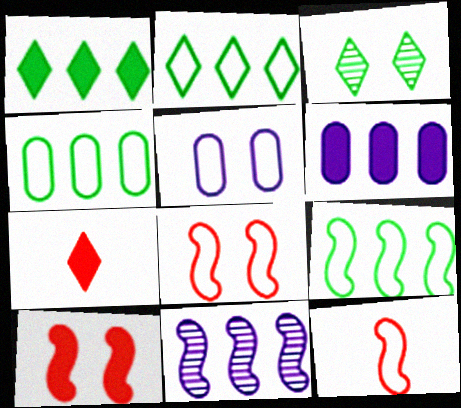[[2, 4, 9], 
[2, 5, 12], 
[3, 5, 10], 
[3, 6, 12]]